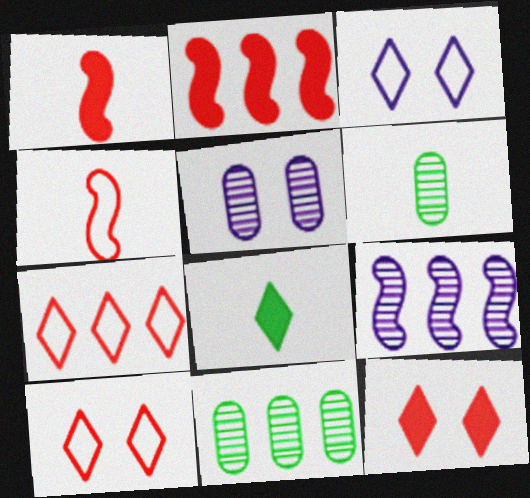[[1, 3, 11], 
[2, 3, 6]]